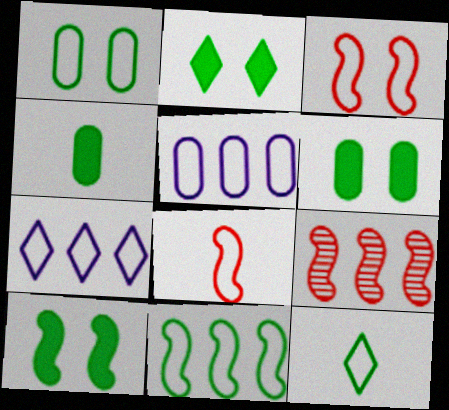[[1, 7, 8], 
[1, 11, 12], 
[2, 6, 10], 
[3, 5, 12]]